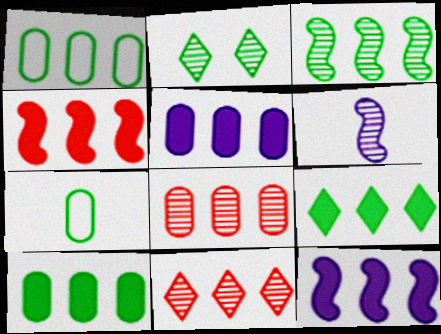[[1, 3, 9], 
[1, 5, 8], 
[1, 11, 12], 
[2, 6, 8], 
[4, 5, 9]]